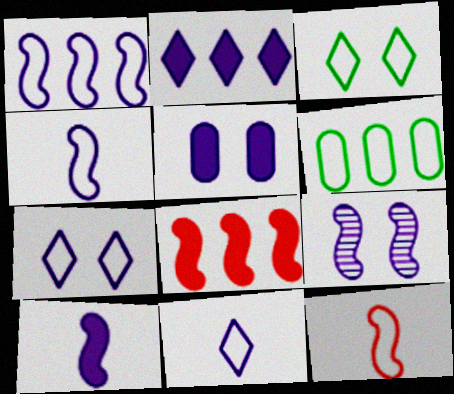[[1, 9, 10], 
[2, 5, 10], 
[5, 7, 9], 
[6, 7, 12]]